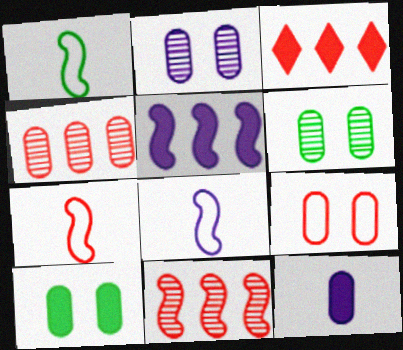[[1, 2, 3], 
[1, 7, 8], 
[2, 9, 10], 
[3, 6, 8]]